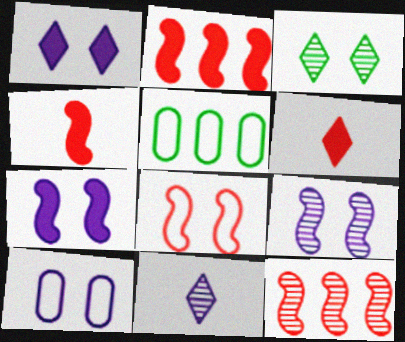[[1, 9, 10], 
[4, 8, 12], 
[5, 6, 9]]